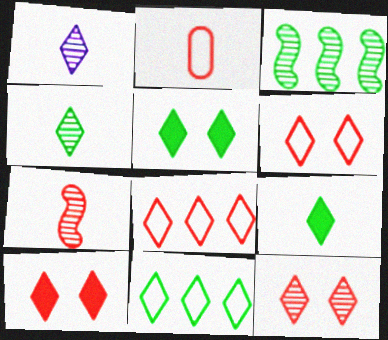[[1, 5, 8], 
[1, 10, 11], 
[4, 5, 11], 
[6, 10, 12]]